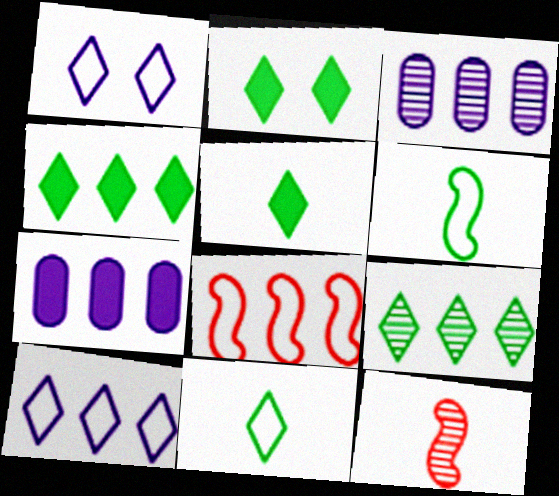[[2, 4, 5], 
[2, 9, 11], 
[3, 4, 8], 
[7, 8, 9]]